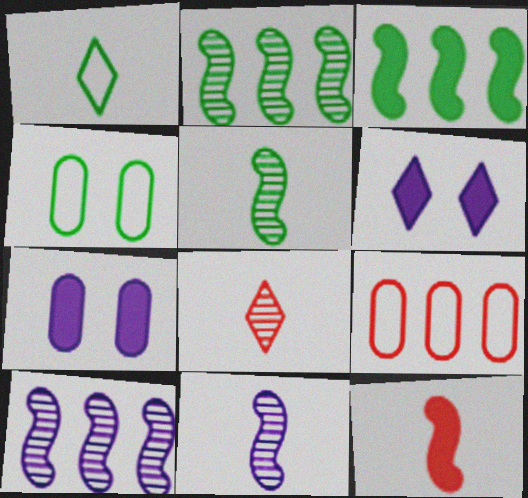[[5, 6, 9]]